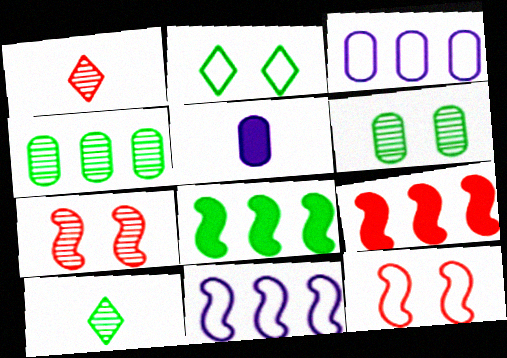[]